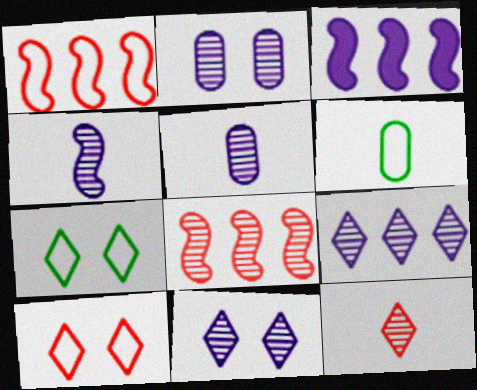[[2, 4, 9]]